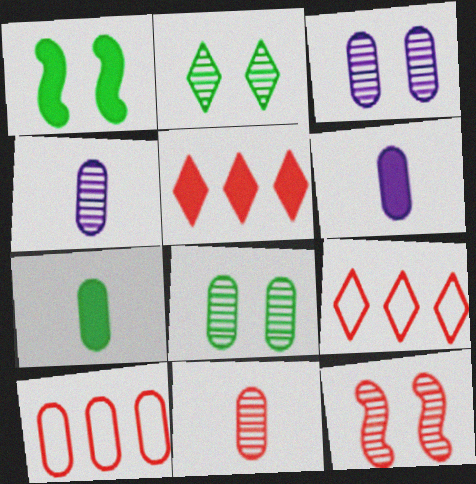[[1, 4, 9], 
[1, 5, 6], 
[2, 3, 12], 
[3, 7, 10], 
[6, 8, 10]]